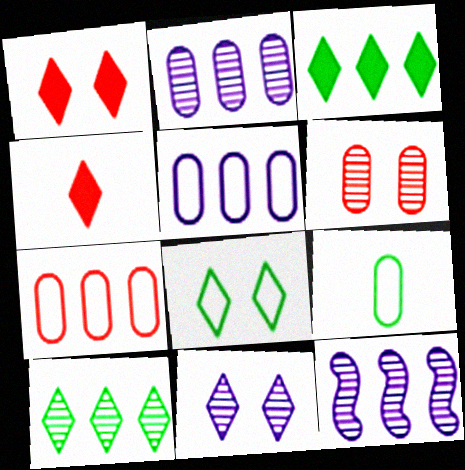[[1, 8, 11], 
[1, 9, 12], 
[3, 7, 12]]